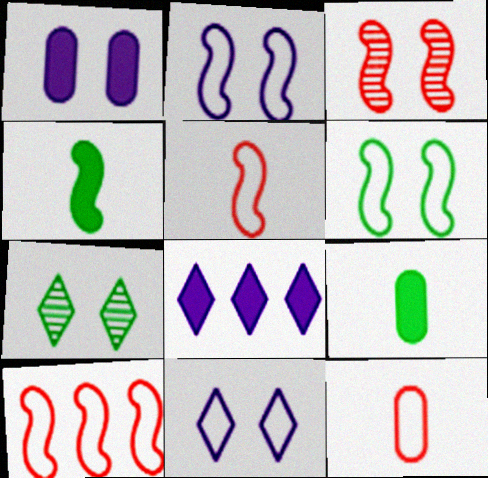[]